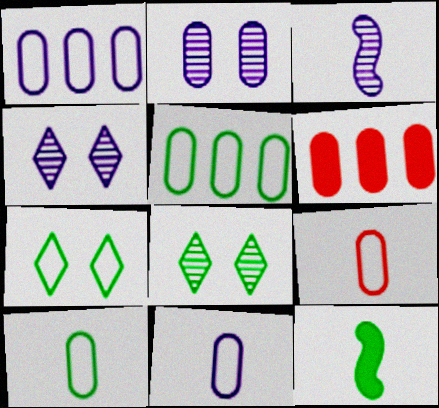[[2, 6, 10], 
[3, 6, 7], 
[5, 8, 12], 
[9, 10, 11]]